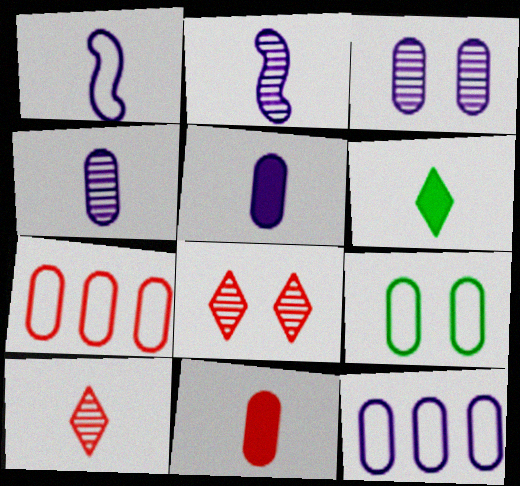[[3, 5, 12]]